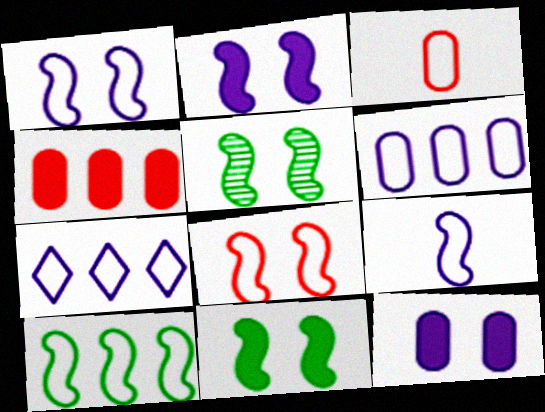[[2, 5, 8], 
[8, 9, 10]]